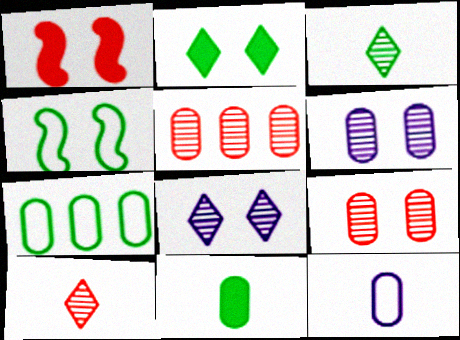[]